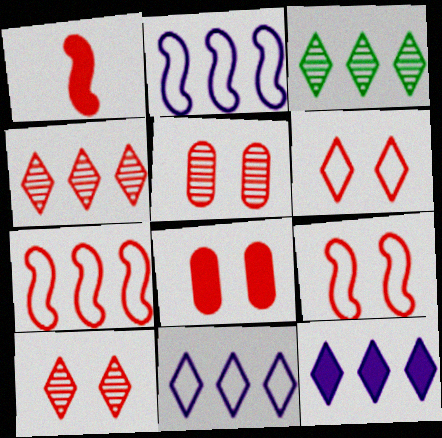[[8, 9, 10]]